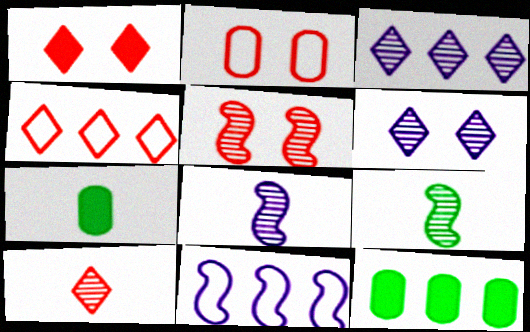[[1, 2, 5], 
[1, 4, 10]]